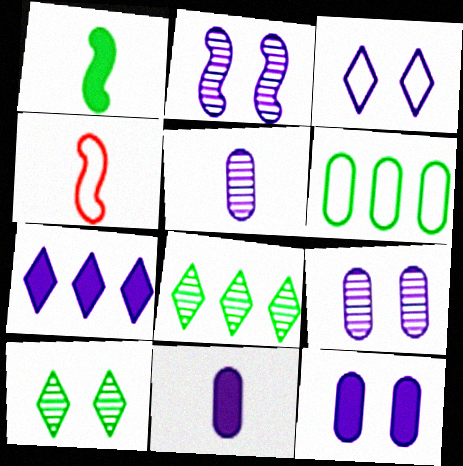[[1, 6, 10], 
[2, 3, 12], 
[3, 4, 6], 
[4, 8, 12]]